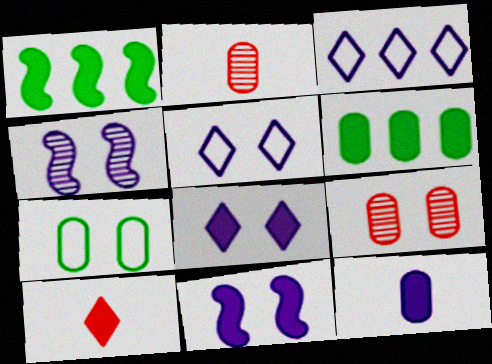[[1, 2, 5], 
[3, 4, 12], 
[6, 10, 11]]